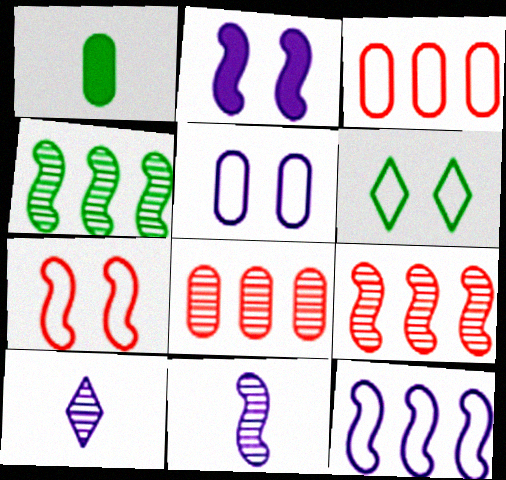[[1, 4, 6], 
[1, 5, 8], 
[2, 11, 12], 
[5, 6, 7]]